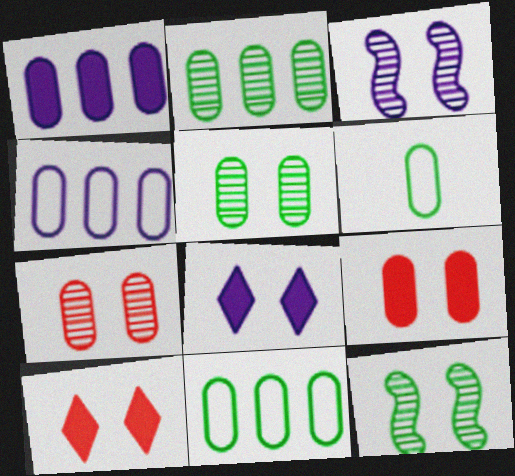[[1, 6, 7]]